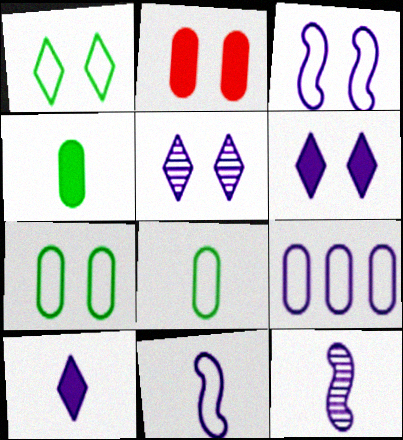[[6, 9, 12]]